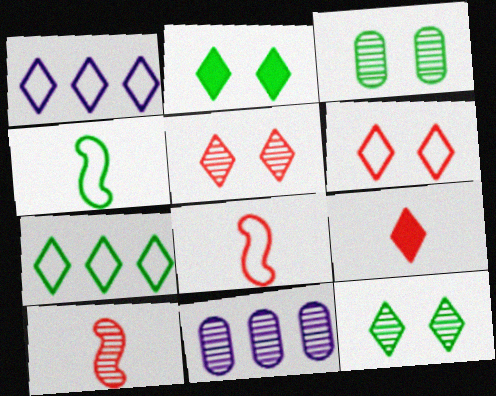[[1, 9, 12], 
[2, 8, 11], 
[10, 11, 12]]